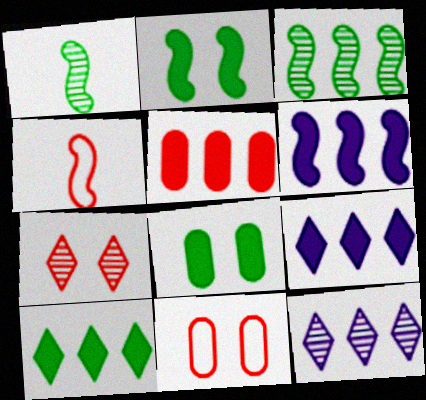[[1, 9, 11], 
[4, 5, 7], 
[4, 8, 12], 
[5, 6, 10]]